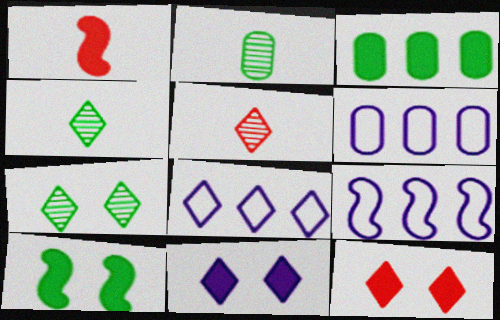[[1, 3, 11], 
[1, 6, 7], 
[2, 9, 12], 
[4, 8, 12], 
[5, 6, 10], 
[6, 8, 9]]